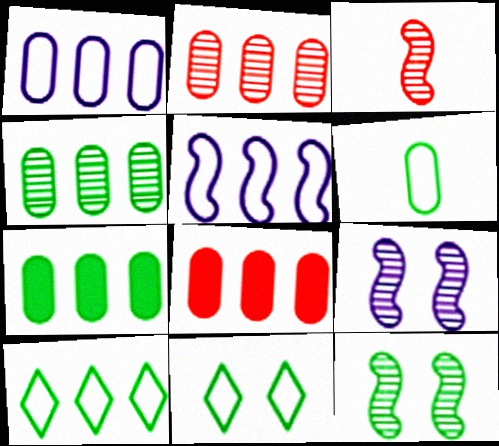[[1, 2, 7], 
[1, 4, 8]]